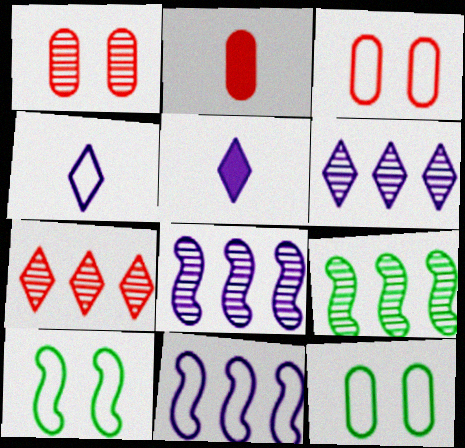[[2, 6, 10], 
[3, 5, 9]]